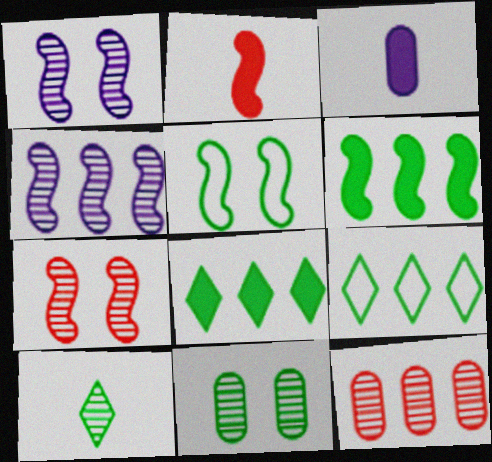[[1, 10, 12], 
[2, 4, 5], 
[3, 7, 9]]